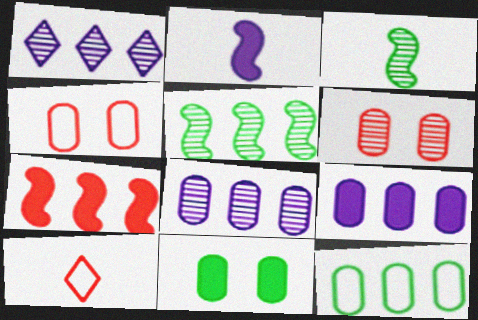[[1, 3, 6], 
[1, 7, 12], 
[6, 7, 10]]